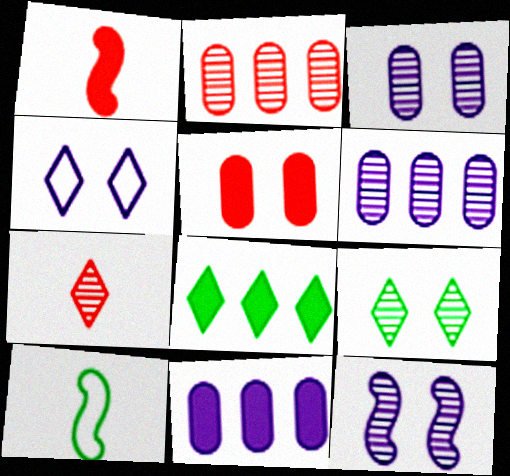[[4, 7, 8]]